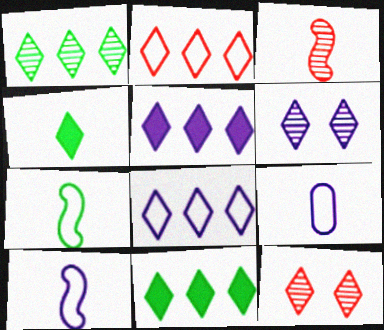[[1, 2, 5], 
[2, 4, 6], 
[3, 4, 9], 
[4, 8, 12]]